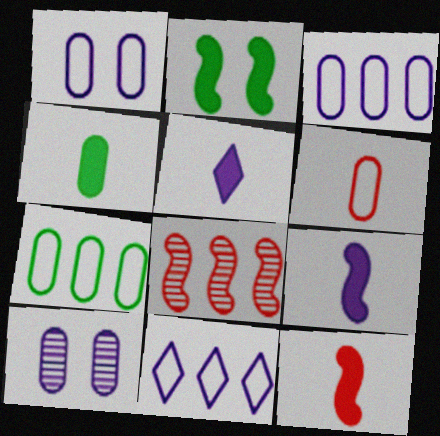[[1, 6, 7], 
[4, 5, 12], 
[9, 10, 11]]